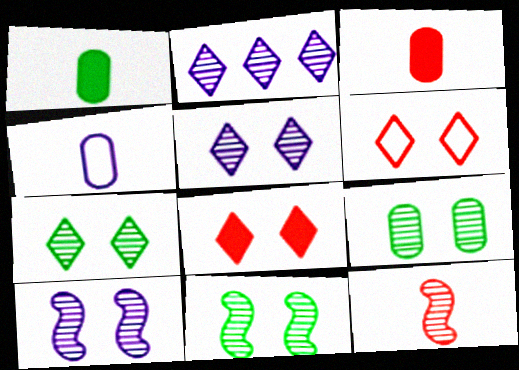[[2, 9, 12], 
[7, 9, 11]]